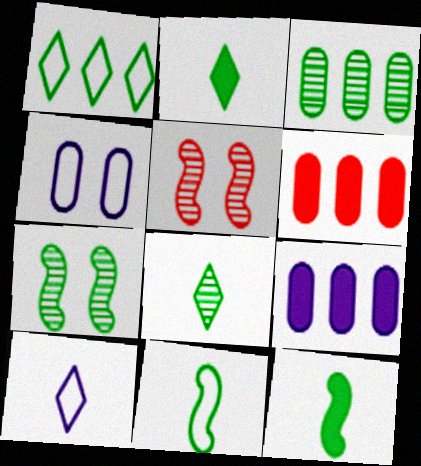[[3, 7, 8], 
[6, 7, 10]]